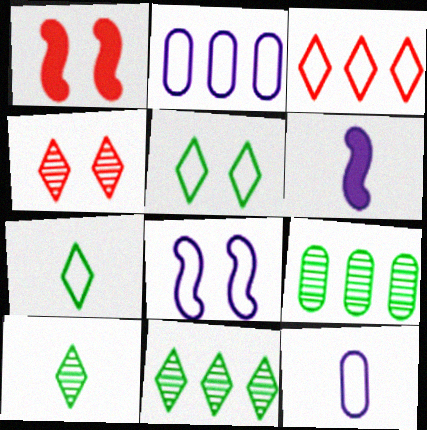[[1, 2, 10], 
[1, 11, 12]]